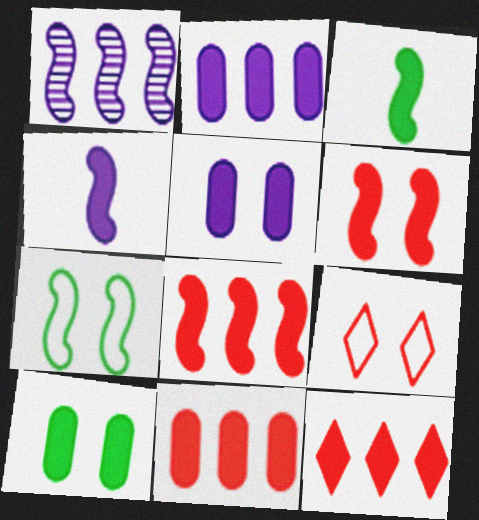[[3, 5, 12], 
[4, 10, 12], 
[8, 11, 12]]